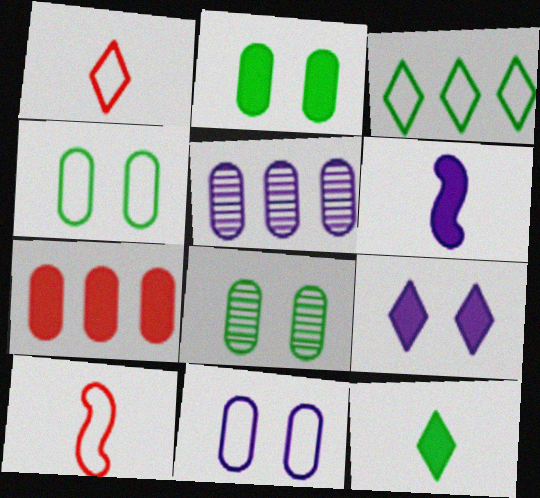[[2, 4, 8], 
[3, 10, 11]]